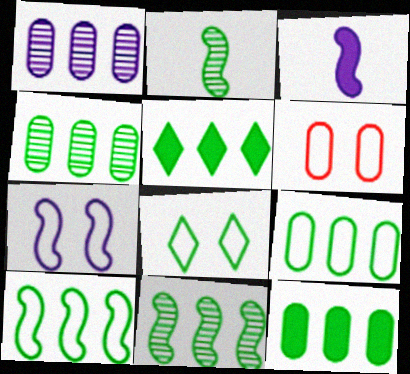[[2, 8, 12], 
[4, 5, 10], 
[4, 9, 12], 
[5, 9, 11], 
[6, 7, 8]]